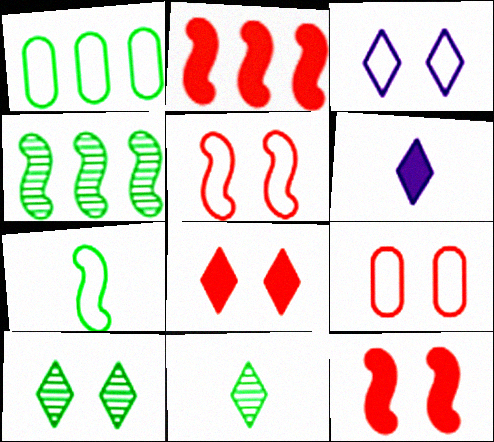[[3, 8, 10], 
[4, 6, 9]]